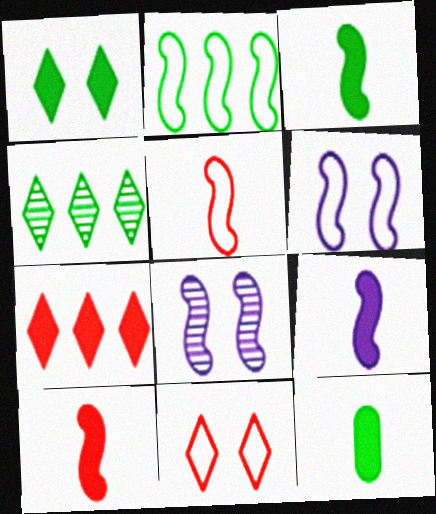[[2, 5, 6], 
[2, 8, 10], 
[3, 9, 10]]